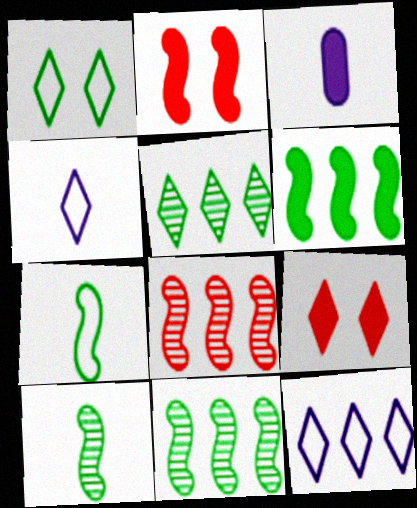[[1, 3, 8], 
[3, 6, 9], 
[4, 5, 9]]